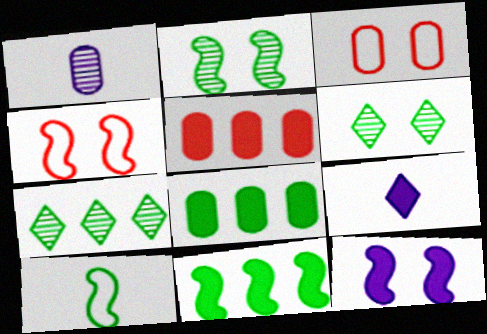[[1, 3, 8], 
[2, 4, 12], 
[2, 10, 11], 
[3, 6, 12], 
[6, 8, 10]]